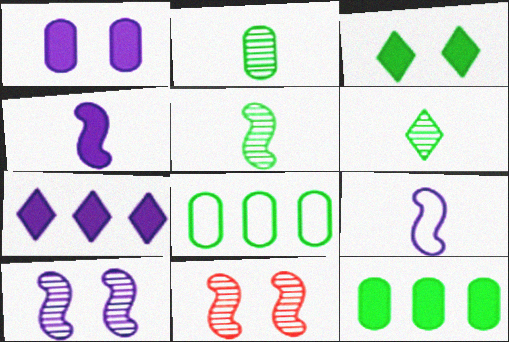[[1, 4, 7], 
[2, 5, 6], 
[3, 5, 8]]